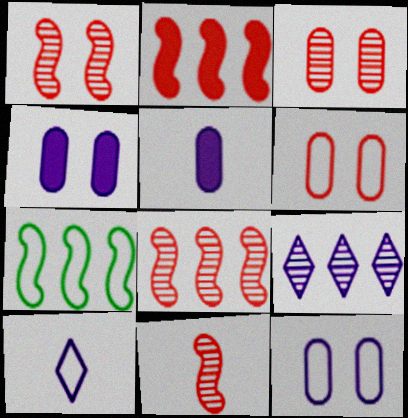[[1, 8, 11], 
[6, 7, 10]]